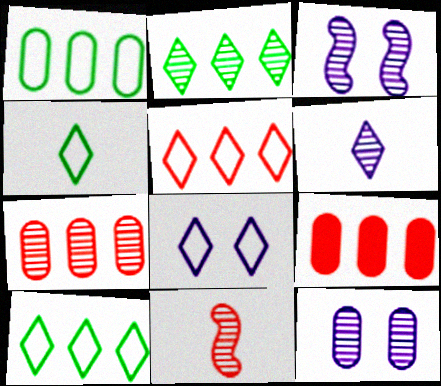[[2, 11, 12], 
[3, 4, 9], 
[4, 5, 8]]